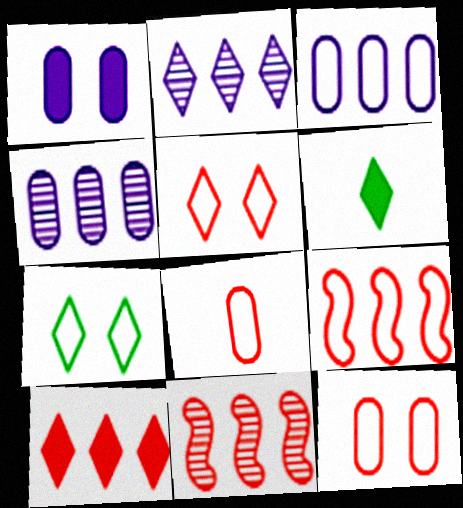[[2, 5, 6], 
[5, 8, 9]]